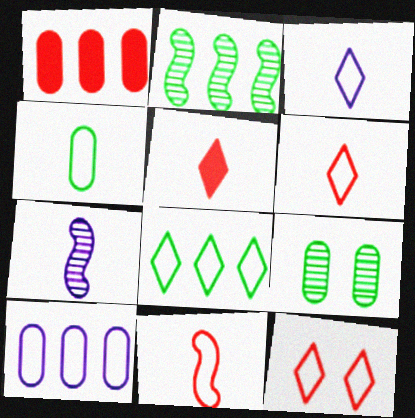[[3, 4, 11], 
[3, 8, 12], 
[4, 5, 7]]